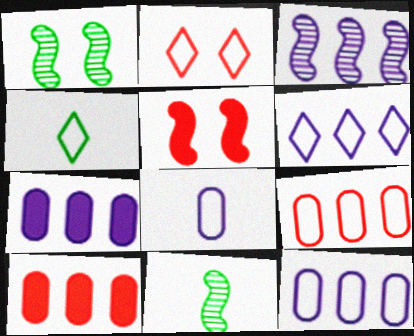[[2, 4, 6], 
[2, 7, 11], 
[3, 6, 7]]